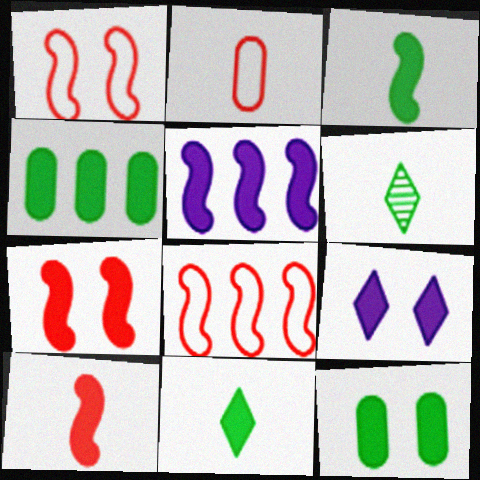[[3, 5, 7], 
[4, 9, 10], 
[7, 9, 12]]